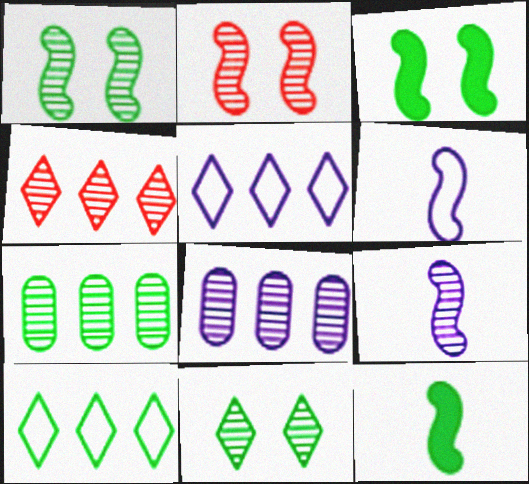[]